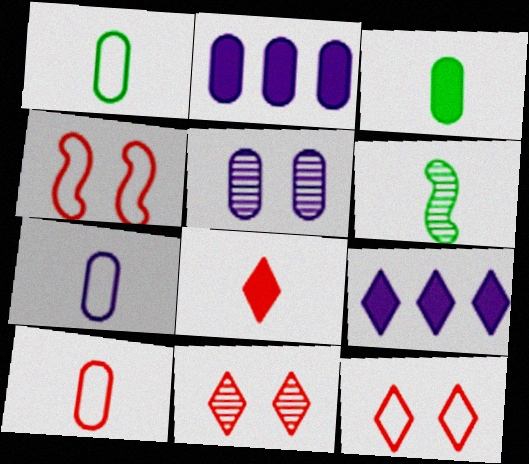[[1, 7, 10], 
[2, 5, 7], 
[2, 6, 12], 
[6, 7, 8]]